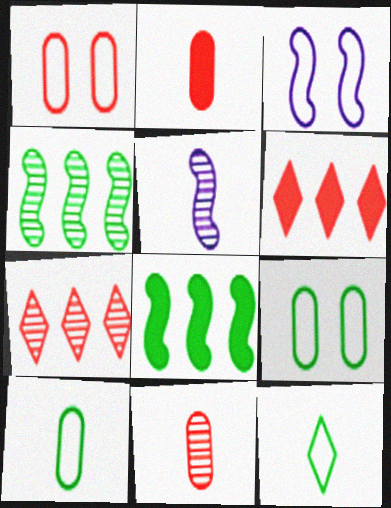[[2, 5, 12], 
[5, 6, 9]]